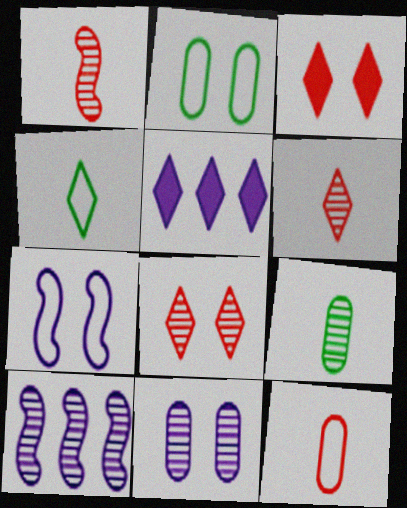[[1, 2, 5], 
[4, 5, 8], 
[8, 9, 10]]